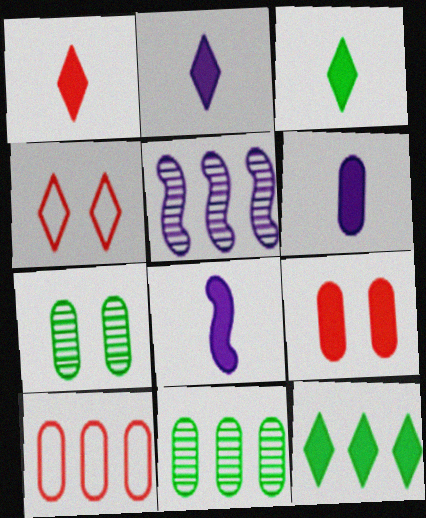[[1, 2, 3], 
[2, 6, 8], 
[4, 8, 11], 
[5, 10, 12], 
[6, 7, 10], 
[8, 9, 12]]